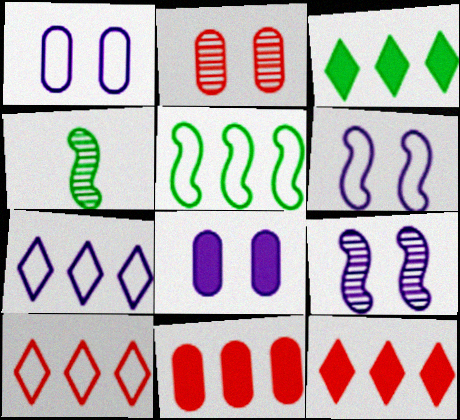[[1, 4, 12], 
[4, 8, 10]]